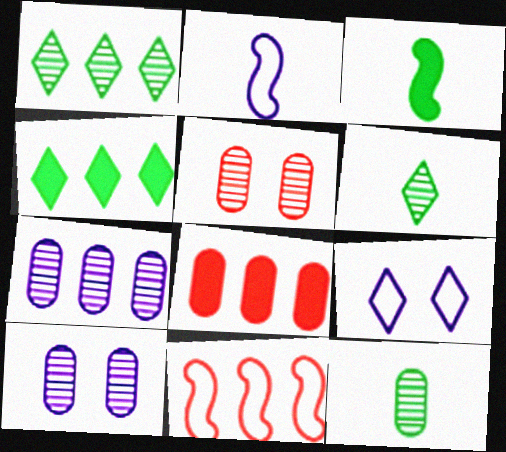[[2, 4, 5], 
[4, 7, 11], 
[5, 7, 12]]